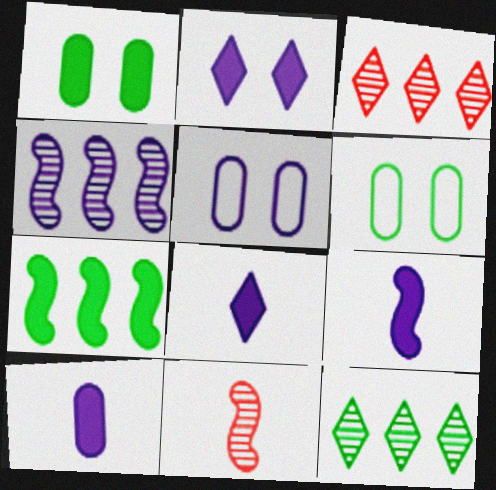[[3, 6, 9], 
[4, 5, 8], 
[8, 9, 10]]